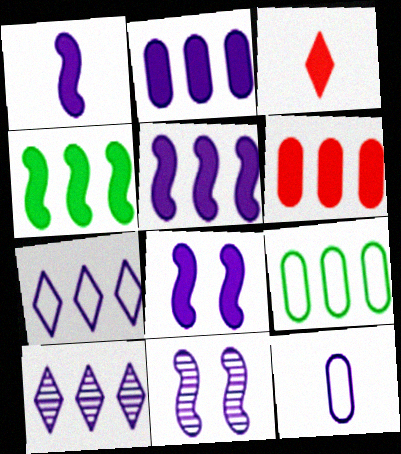[[1, 5, 8], 
[3, 9, 11], 
[8, 10, 12]]